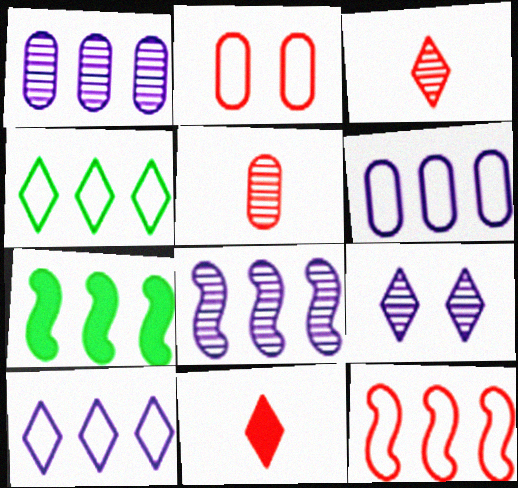[[4, 6, 12], 
[4, 9, 11], 
[7, 8, 12]]